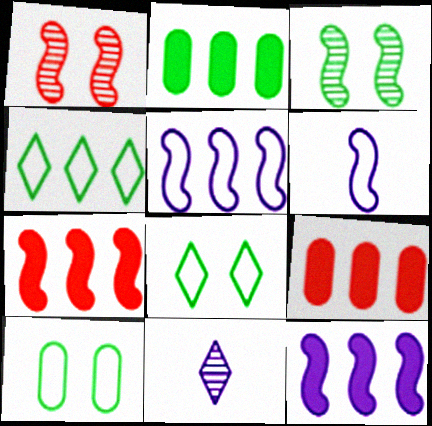[[3, 6, 7], 
[7, 10, 11]]